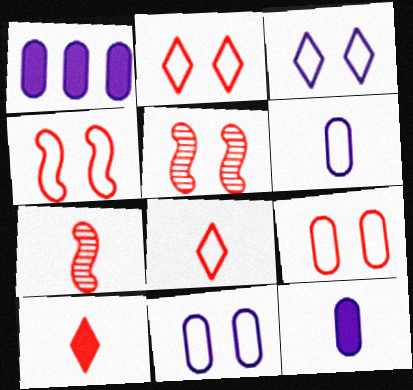[[2, 4, 9]]